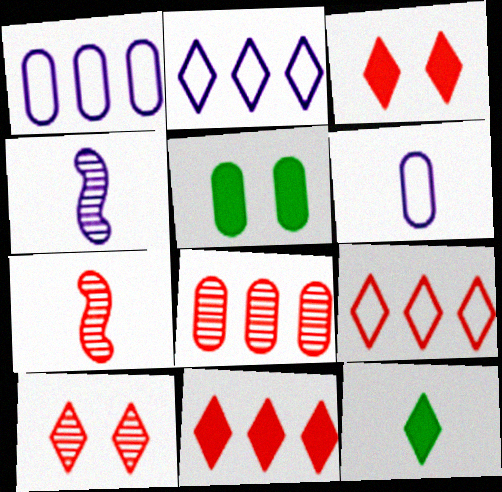[[2, 5, 7], 
[2, 10, 12], 
[4, 5, 9], 
[5, 6, 8], 
[6, 7, 12], 
[7, 8, 10]]